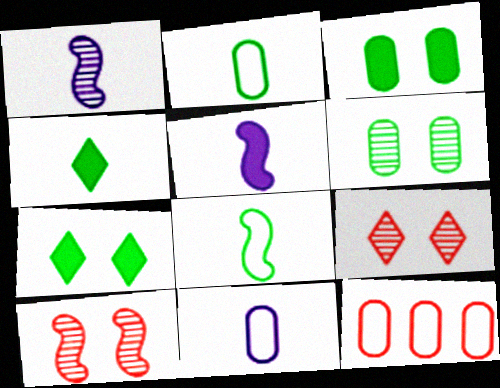[[1, 7, 12]]